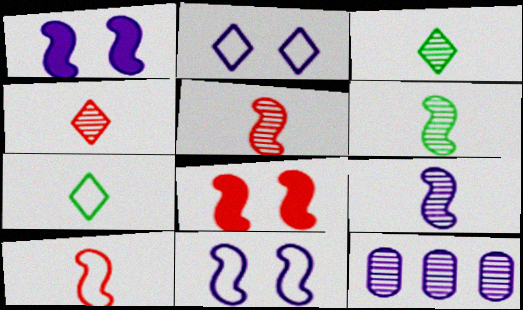[[5, 6, 9], 
[7, 8, 12]]